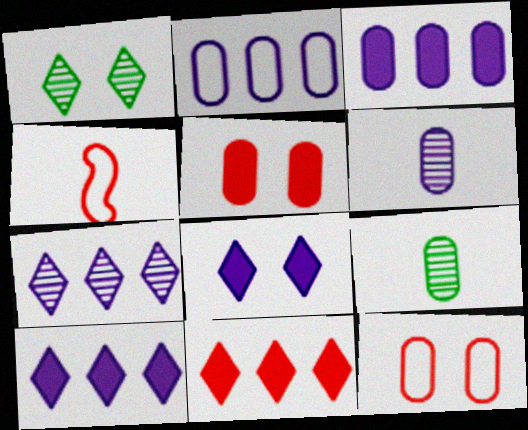[[1, 3, 4], 
[2, 5, 9], 
[3, 9, 12]]